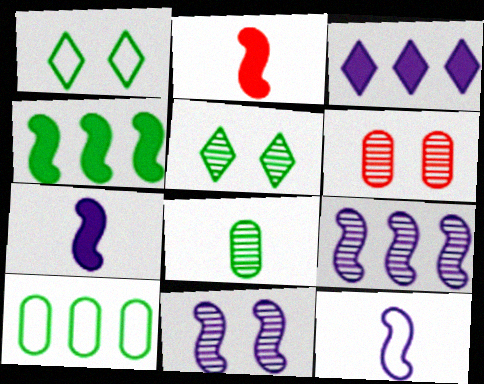[[1, 4, 8], 
[5, 6, 11]]